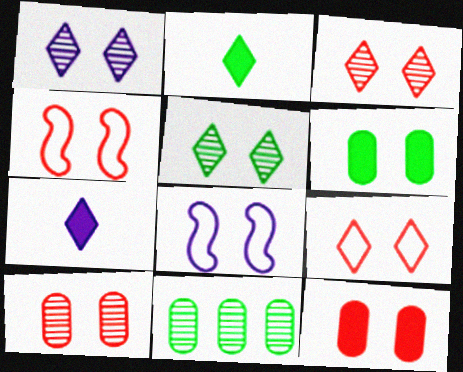[[1, 3, 5], 
[1, 4, 6], 
[3, 4, 12], 
[3, 6, 8], 
[4, 7, 11], 
[5, 8, 12]]